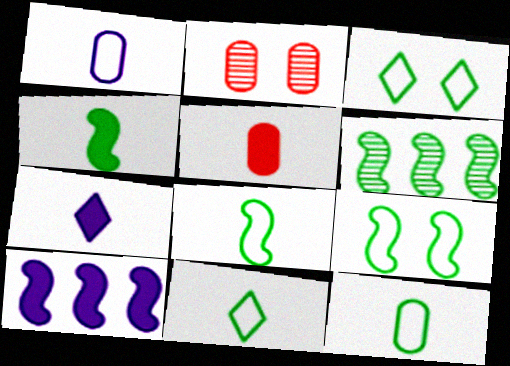[[2, 10, 11], 
[4, 5, 7], 
[4, 6, 9], 
[8, 11, 12]]